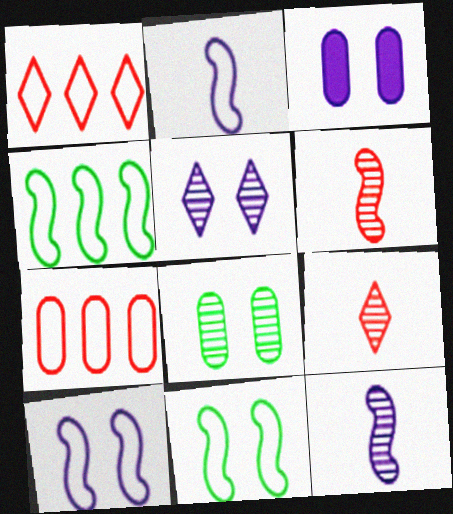[[3, 4, 9], 
[3, 5, 10]]